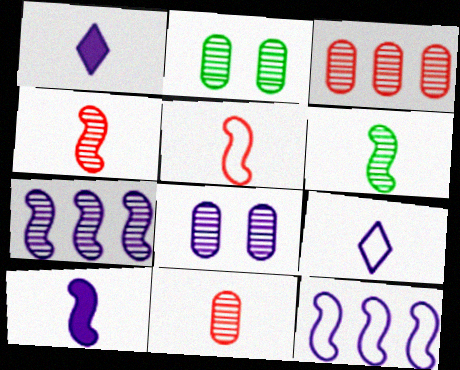[[1, 8, 12], 
[5, 6, 10]]